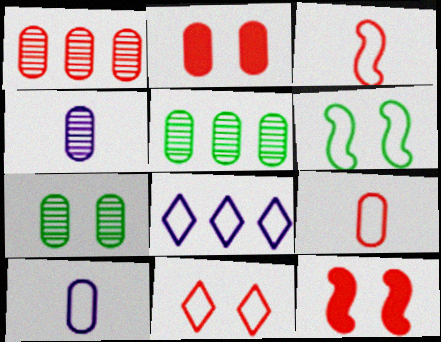[[1, 2, 9], 
[1, 4, 7], 
[2, 5, 10], 
[6, 8, 9]]